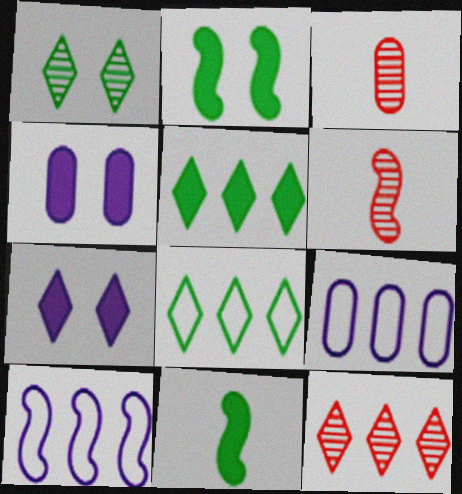[[2, 6, 10], 
[4, 6, 8]]